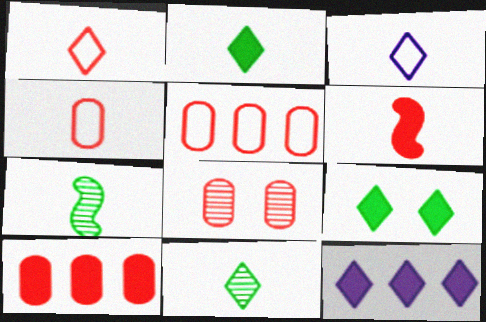[[4, 8, 10]]